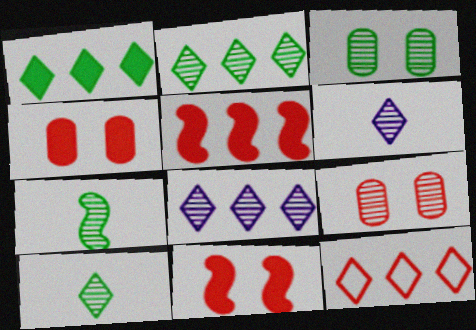[[1, 8, 12], 
[2, 3, 7], 
[7, 8, 9]]